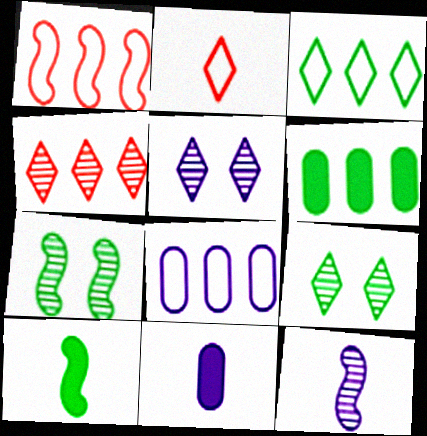[[1, 3, 8], 
[1, 9, 11]]